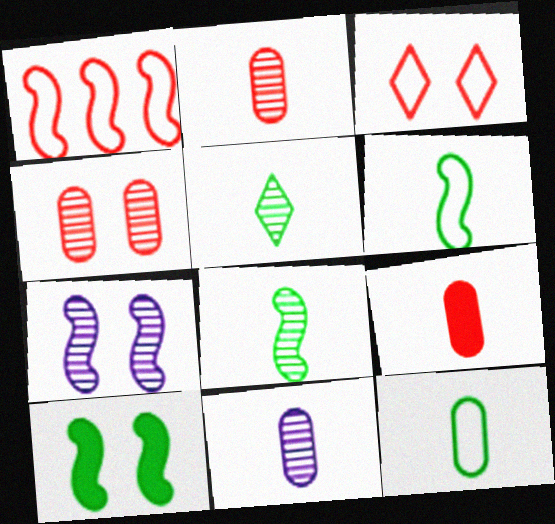[[9, 11, 12]]